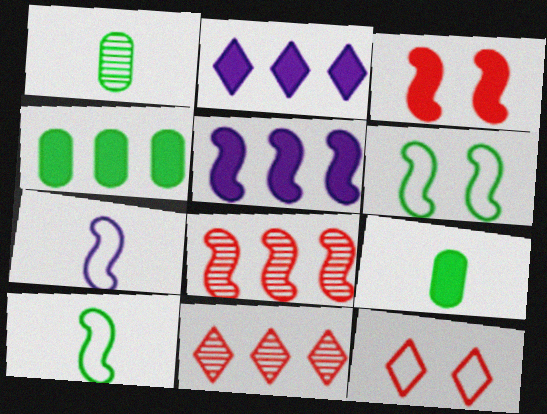[[1, 5, 12], 
[2, 3, 9]]